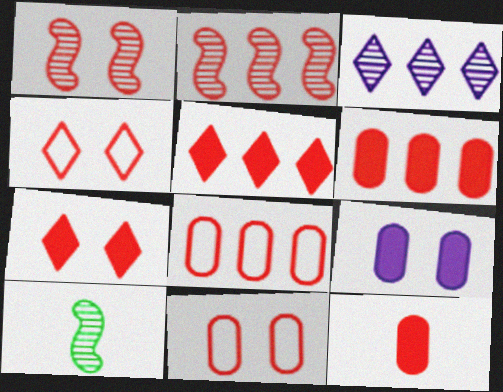[[1, 7, 11], 
[2, 4, 12], 
[2, 5, 8]]